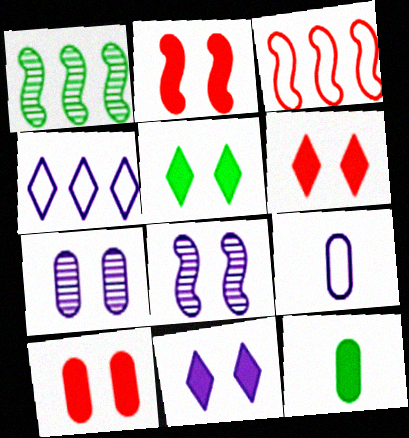[[1, 6, 9], 
[2, 6, 10], 
[5, 6, 11]]